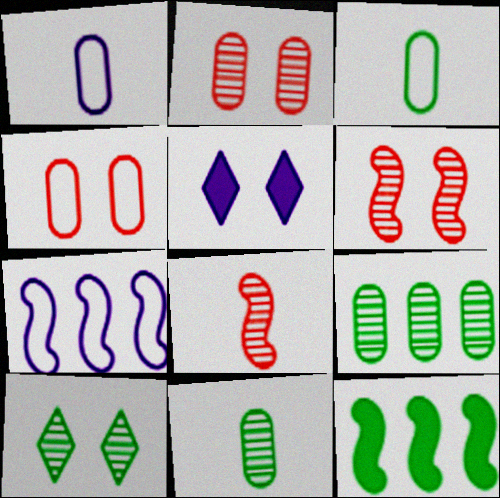[[3, 10, 12]]